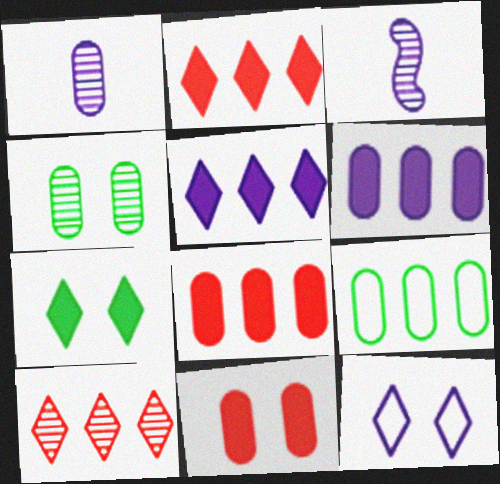[[1, 9, 11], 
[3, 4, 10], 
[3, 6, 12]]